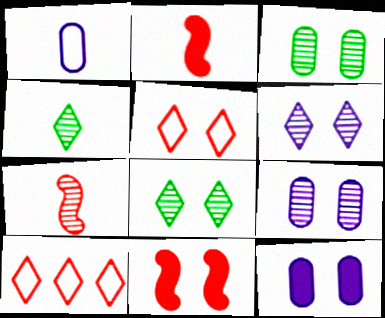[[1, 2, 4]]